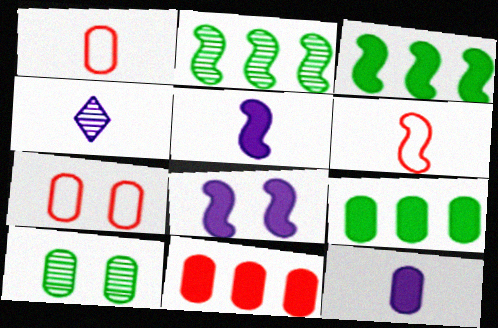[[2, 6, 8], 
[3, 4, 7]]